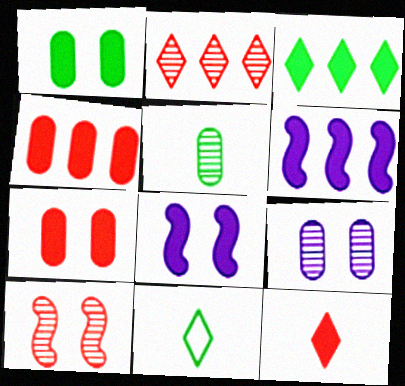[[1, 6, 12], 
[3, 4, 6]]